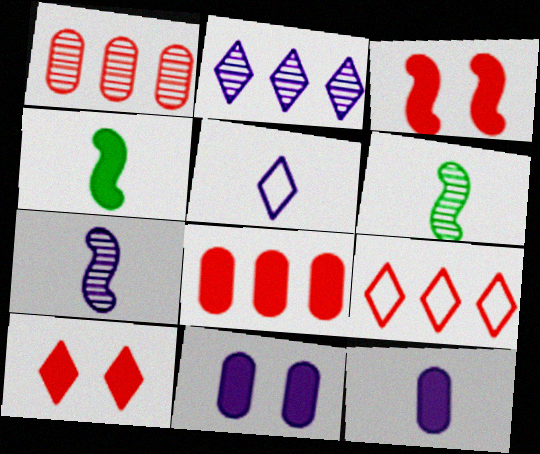[[5, 7, 12], 
[6, 9, 11]]